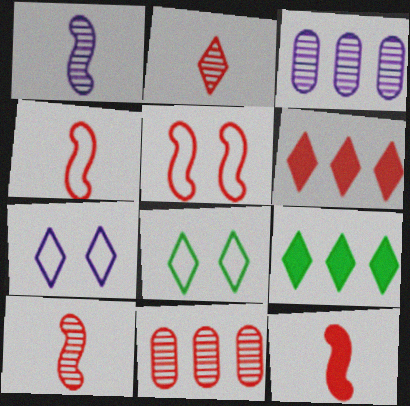[[2, 7, 9], 
[3, 8, 12], 
[4, 10, 12]]